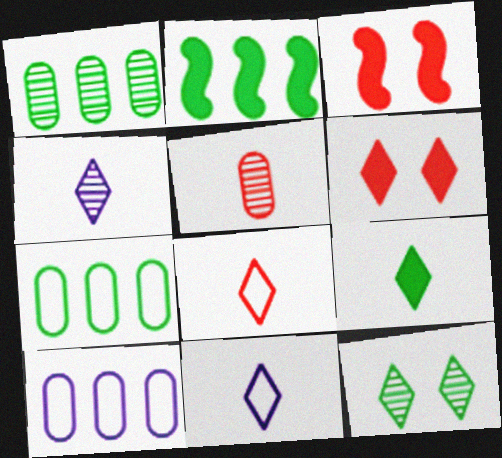[[1, 3, 11], 
[3, 4, 7], 
[4, 8, 9]]